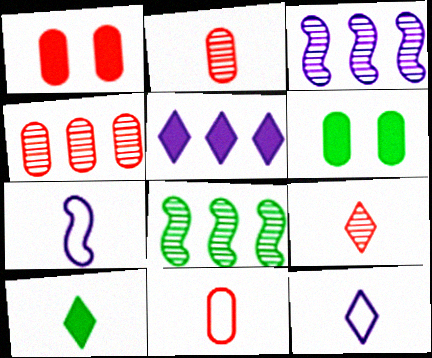[[1, 4, 11], 
[1, 8, 12], 
[2, 7, 10], 
[9, 10, 12]]